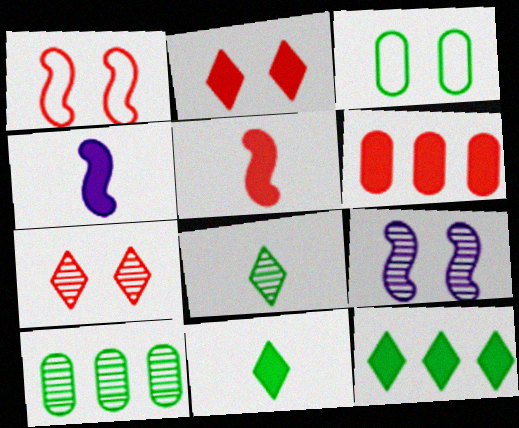[[2, 3, 9], 
[2, 5, 6]]